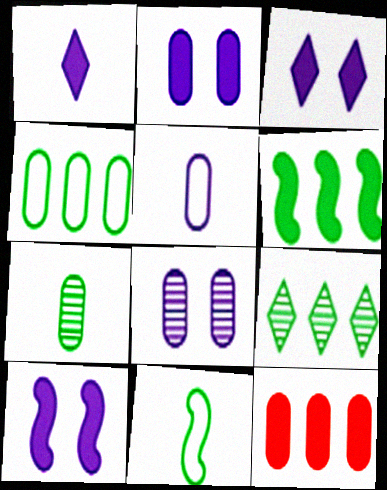[[2, 3, 10], 
[4, 6, 9]]